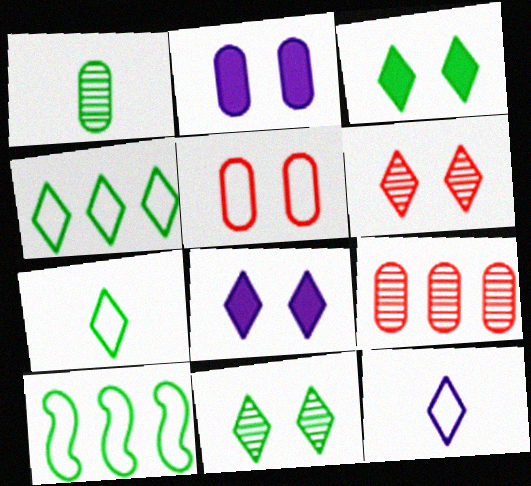[[1, 3, 10], 
[5, 10, 12]]